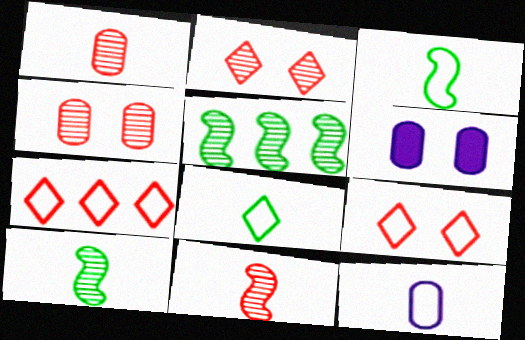[[6, 7, 10]]